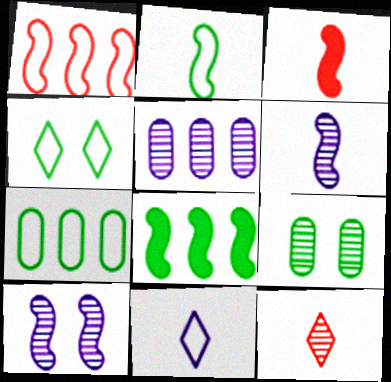[[2, 3, 6], 
[2, 4, 7], 
[3, 4, 5]]